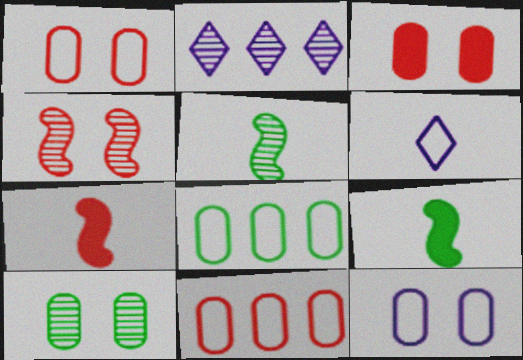[[1, 2, 9], 
[3, 10, 12]]